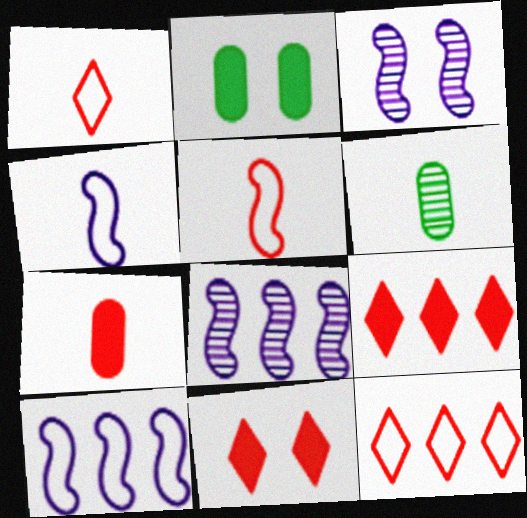[[1, 2, 8], 
[6, 10, 11]]